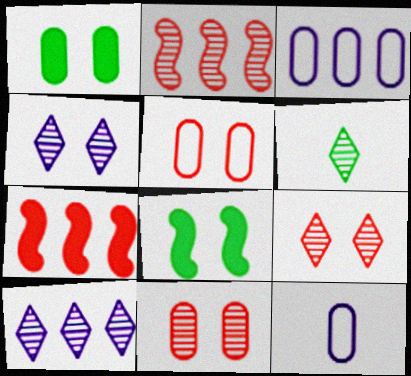[[4, 5, 8], 
[6, 9, 10]]